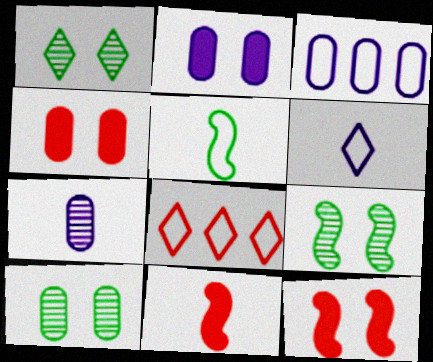[[1, 3, 11], 
[1, 9, 10], 
[2, 3, 7]]